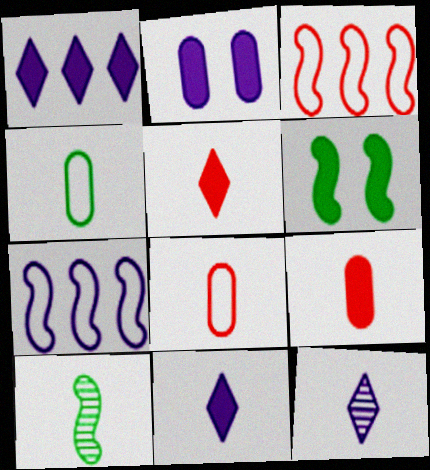[[1, 6, 9], 
[2, 7, 12], 
[8, 10, 11]]